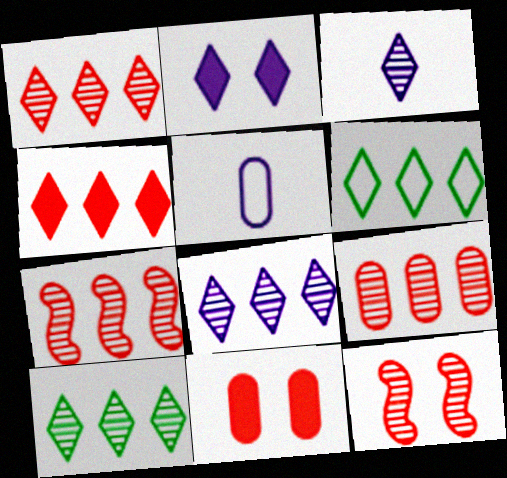[[1, 7, 9], 
[1, 8, 10], 
[4, 6, 8]]